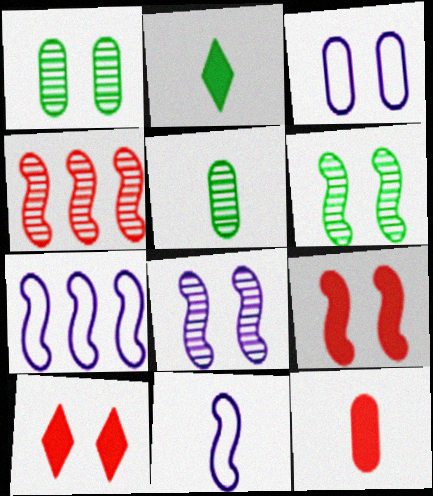[[2, 3, 4], 
[3, 6, 10], 
[5, 7, 10]]